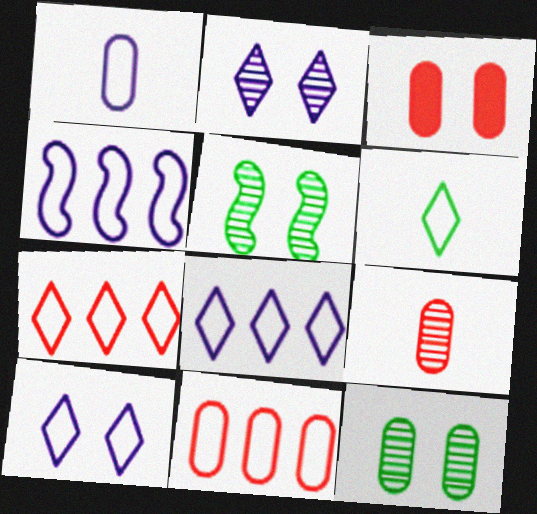[[1, 4, 10], 
[3, 5, 10], 
[3, 9, 11], 
[6, 7, 10]]